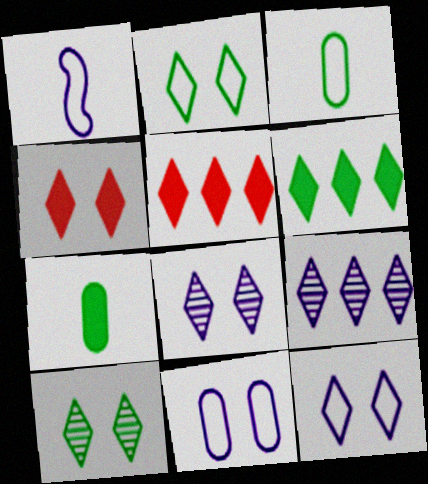[[2, 4, 8], 
[4, 10, 12]]